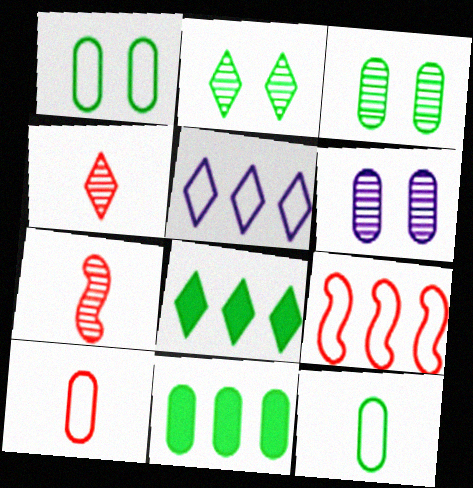[[3, 11, 12], 
[6, 10, 11]]